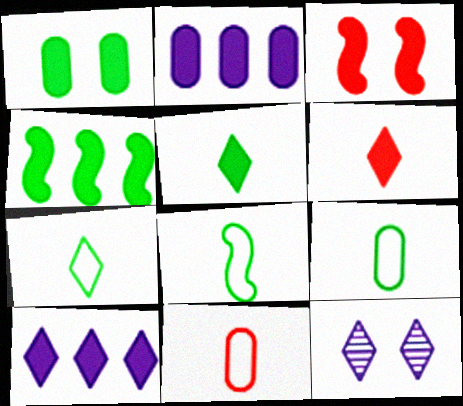[[1, 4, 5], 
[2, 3, 5], 
[4, 11, 12], 
[7, 8, 9]]